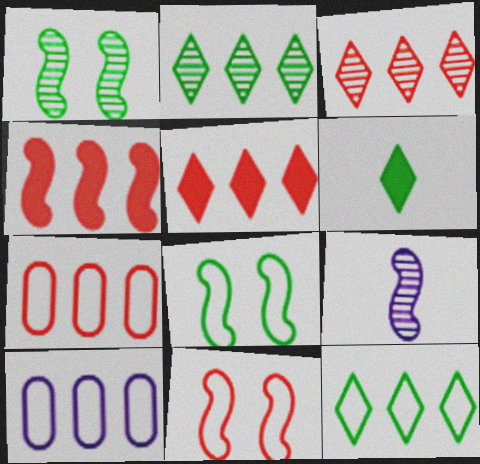[[2, 4, 10], 
[3, 4, 7], 
[4, 8, 9]]